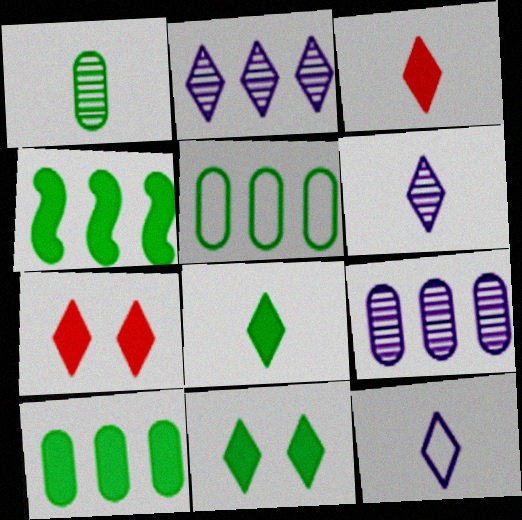[]